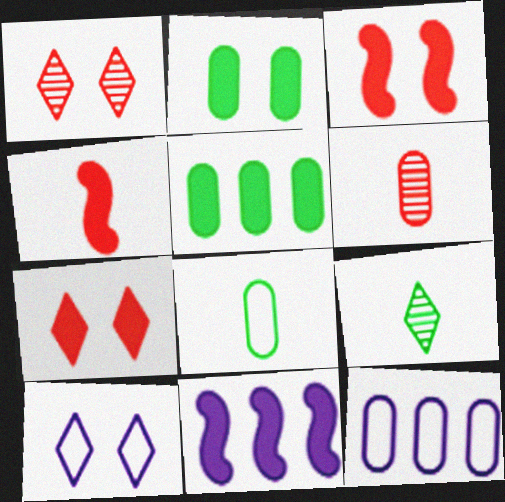[[1, 8, 11], 
[2, 6, 12], 
[3, 9, 12]]